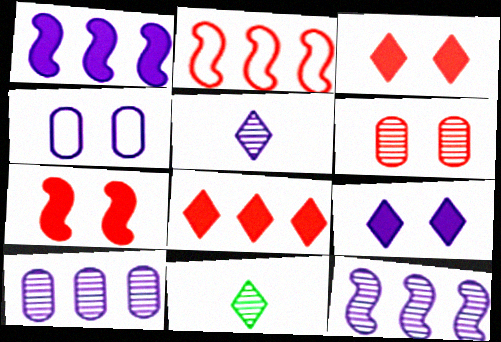[[1, 4, 5], 
[6, 11, 12]]